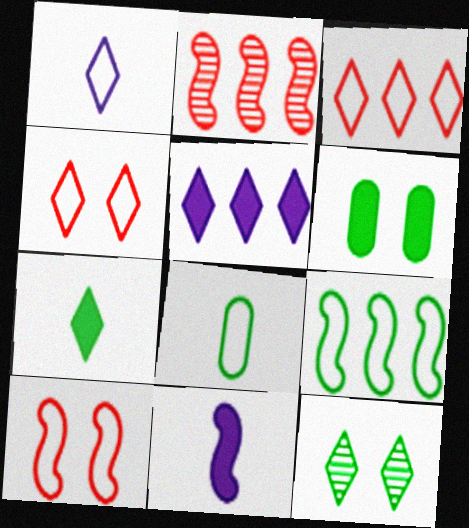[[1, 2, 6]]